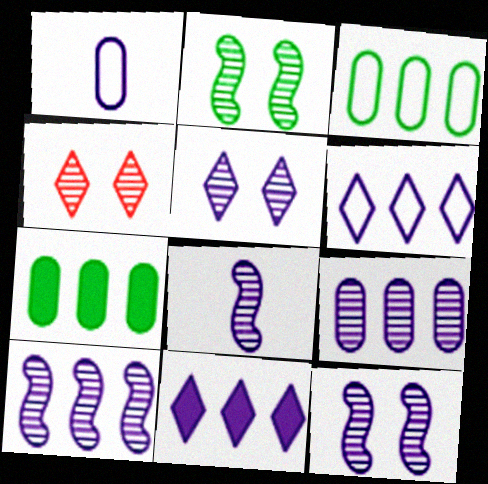[[1, 11, 12], 
[5, 8, 9], 
[8, 10, 12]]